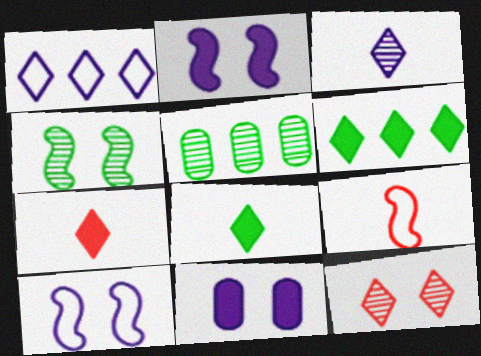[[1, 8, 12], 
[5, 7, 10]]